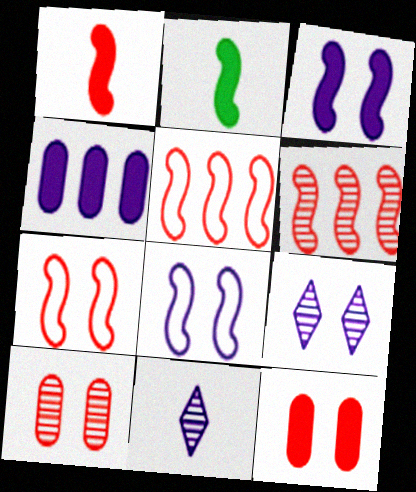[[1, 6, 7], 
[2, 6, 8], 
[4, 8, 11]]